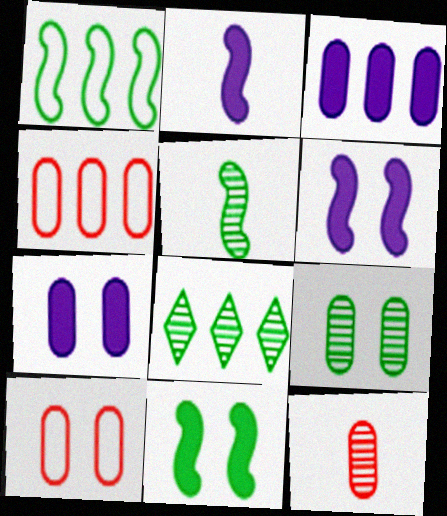[[1, 5, 11], 
[2, 8, 10], 
[5, 8, 9], 
[7, 9, 10]]